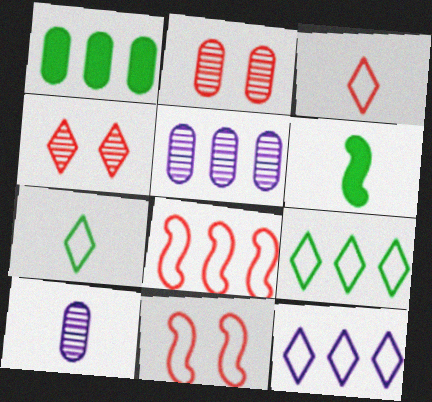[[2, 6, 12], 
[3, 6, 10]]